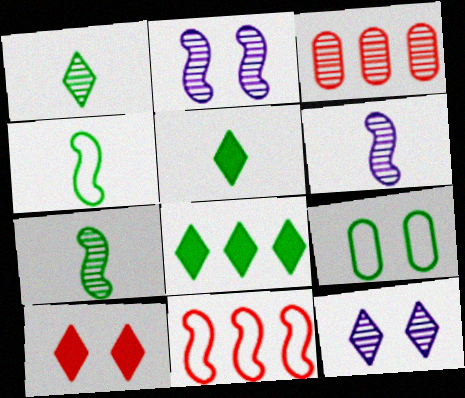[[1, 2, 3], 
[2, 9, 10], 
[3, 7, 12], 
[7, 8, 9]]